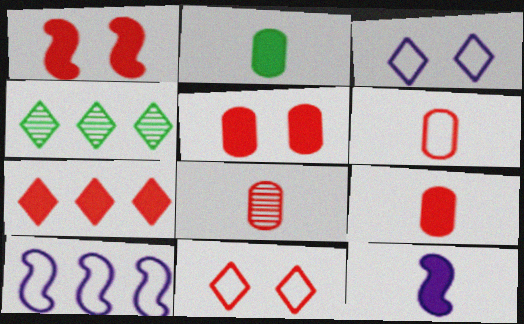[[1, 7, 9], 
[6, 8, 9]]